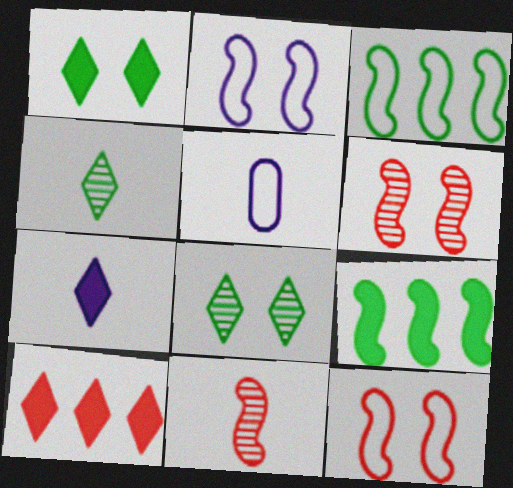[[1, 7, 10], 
[2, 9, 11]]